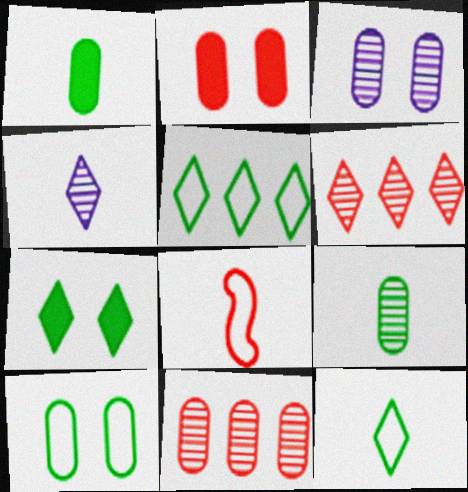[[1, 4, 8], 
[2, 3, 10], 
[2, 6, 8], 
[3, 9, 11]]